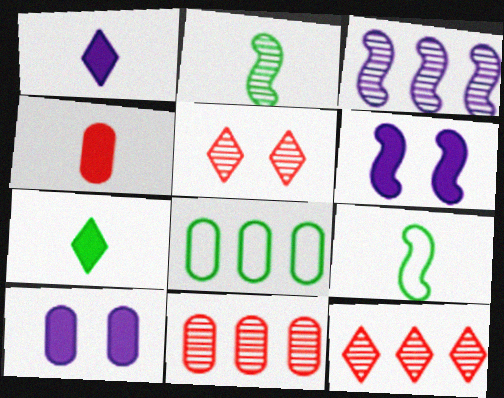[[9, 10, 12]]